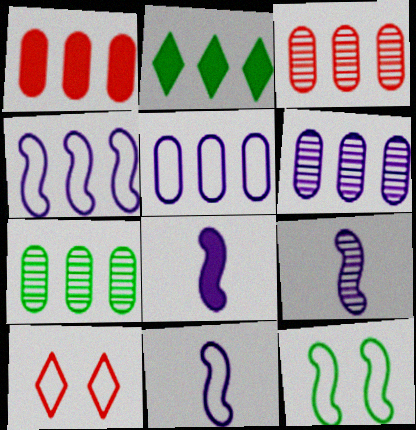[[1, 5, 7], 
[2, 3, 4], 
[3, 6, 7], 
[7, 8, 10], 
[8, 9, 11]]